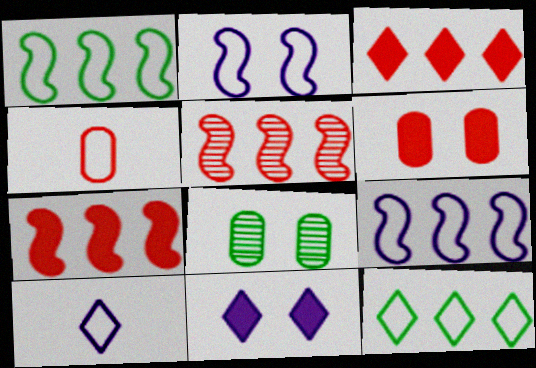[[2, 4, 12], 
[7, 8, 10]]